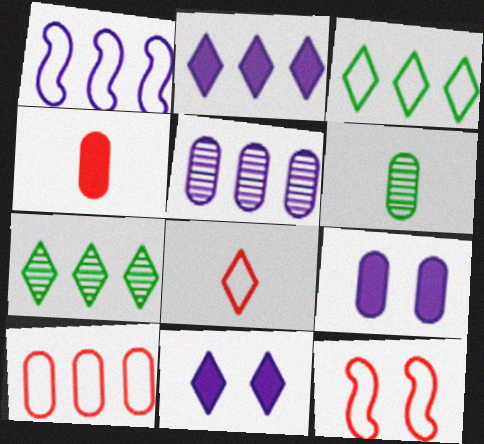[[1, 2, 5], 
[1, 3, 10], 
[2, 6, 12], 
[6, 9, 10], 
[7, 8, 11], 
[8, 10, 12]]